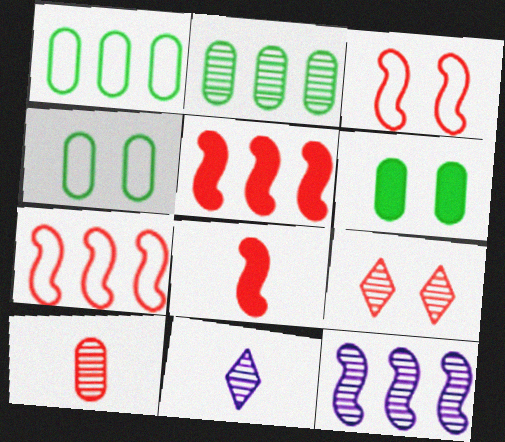[[4, 5, 11], 
[6, 7, 11]]